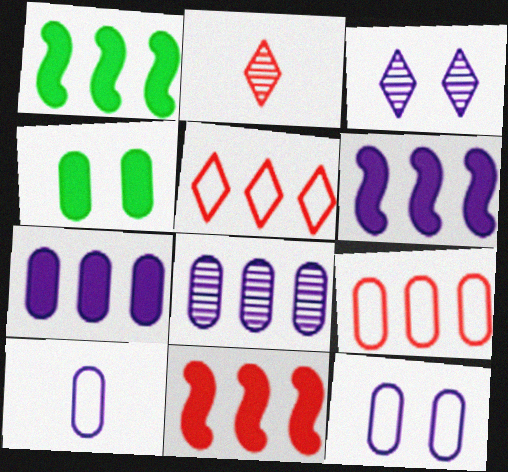[[1, 2, 12], 
[1, 5, 8], 
[1, 6, 11], 
[3, 6, 10]]